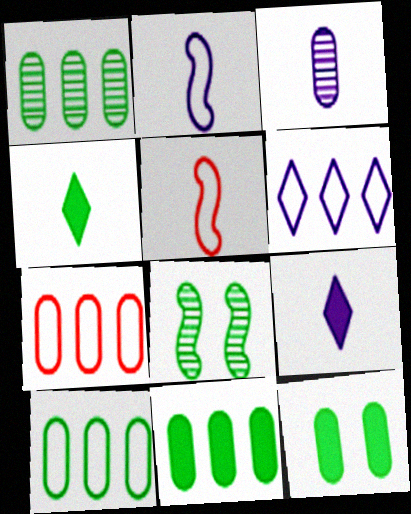[[1, 10, 11], 
[2, 3, 9], 
[3, 4, 5], 
[3, 7, 12], 
[4, 8, 10], 
[7, 8, 9]]